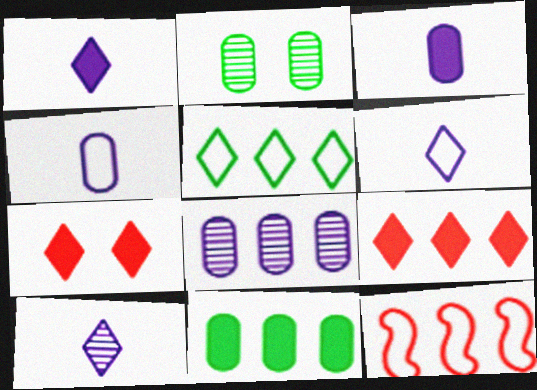[[1, 2, 12], 
[1, 6, 10], 
[5, 7, 10]]